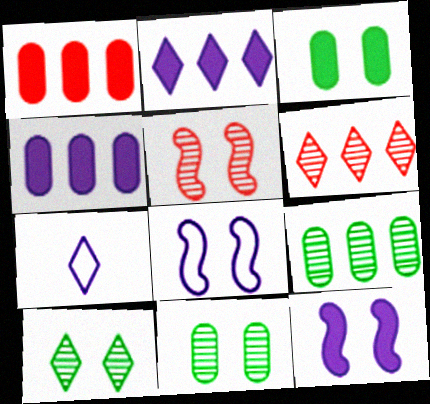[]